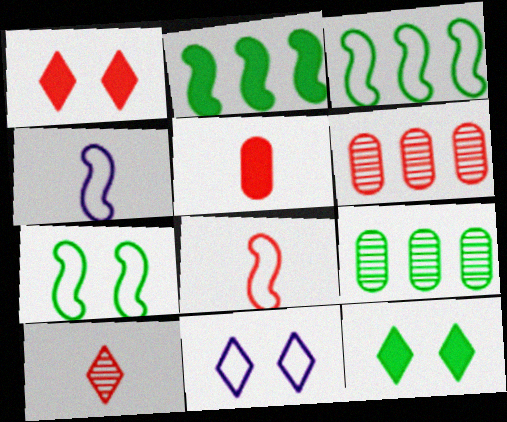[[1, 4, 9], 
[1, 6, 8], 
[4, 6, 12], 
[5, 8, 10]]